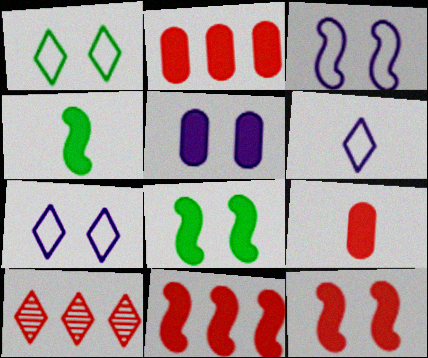[]